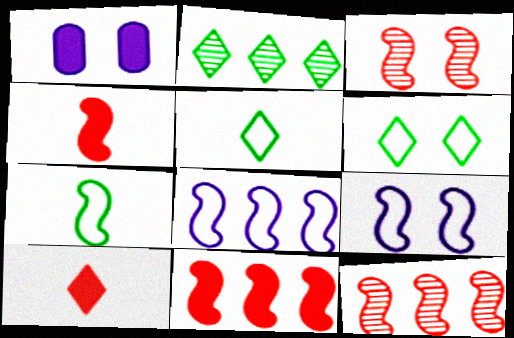[[1, 3, 6], 
[1, 5, 12]]